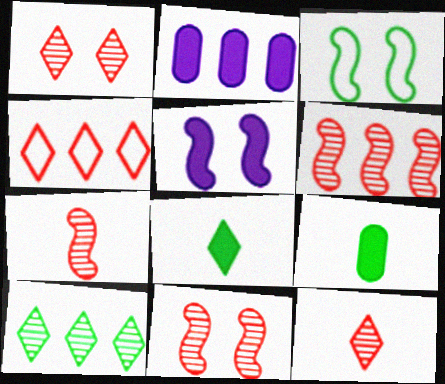[[2, 3, 12], 
[3, 5, 11], 
[3, 9, 10], 
[6, 7, 11]]